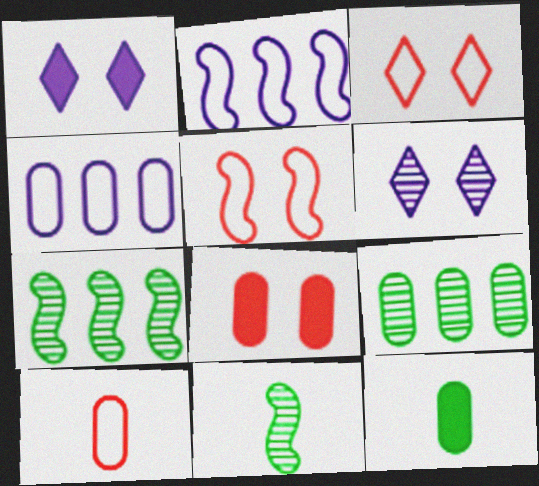[[1, 7, 10]]